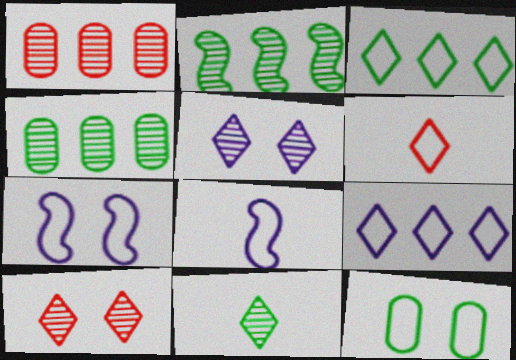[]